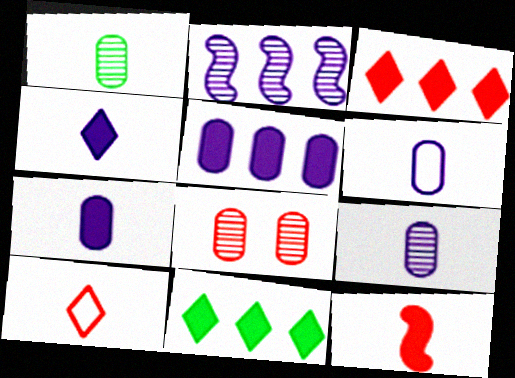[[6, 7, 9]]